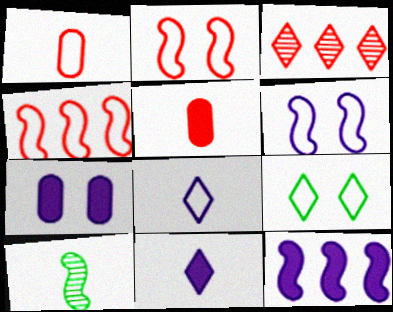[[1, 10, 11], 
[2, 3, 5], 
[2, 10, 12], 
[3, 9, 11], 
[5, 8, 10], 
[7, 11, 12]]